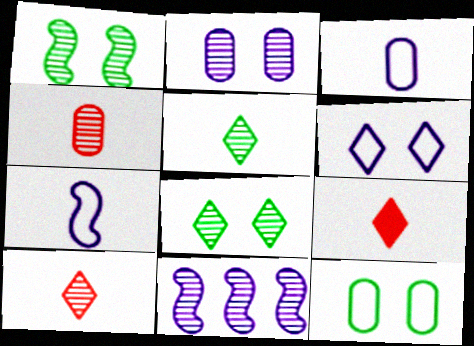[[4, 8, 11], 
[9, 11, 12]]